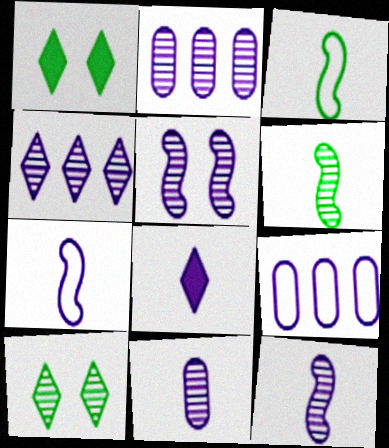[[4, 5, 11], 
[5, 8, 9], 
[7, 8, 11]]